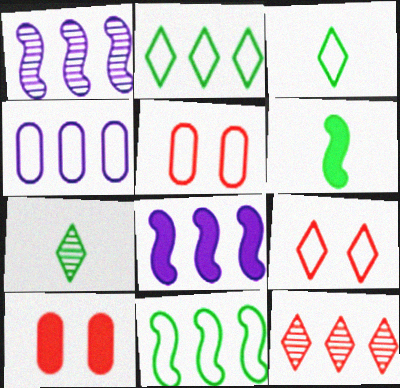[[1, 3, 10], 
[5, 7, 8]]